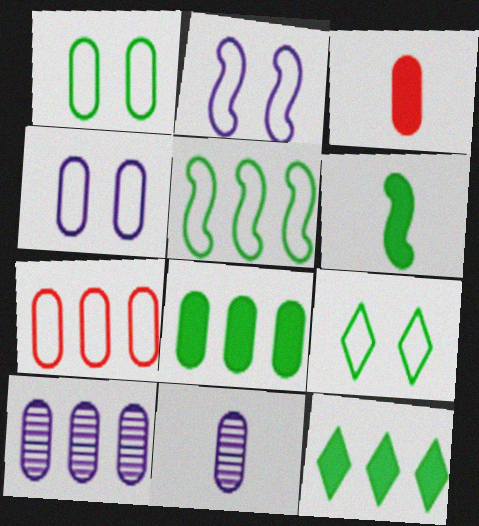[[1, 3, 10], 
[7, 8, 10]]